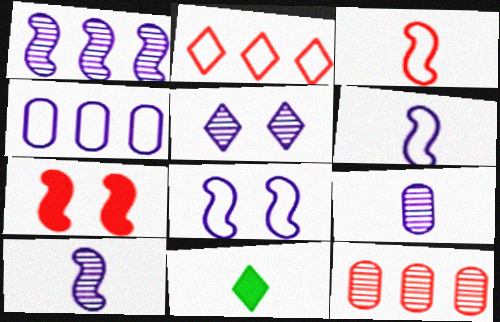[[1, 5, 9], 
[2, 5, 11], 
[3, 9, 11], 
[8, 11, 12]]